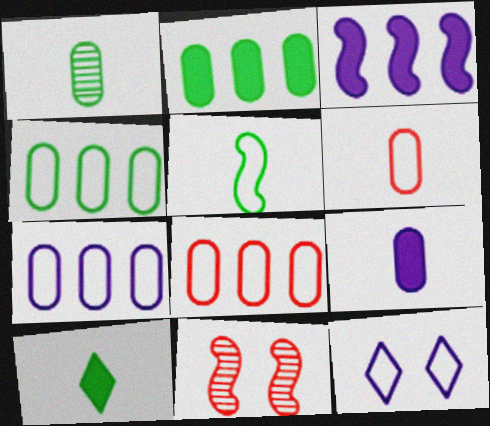[[1, 5, 10], 
[1, 6, 9], 
[3, 5, 11], 
[4, 7, 8], 
[5, 8, 12], 
[7, 10, 11]]